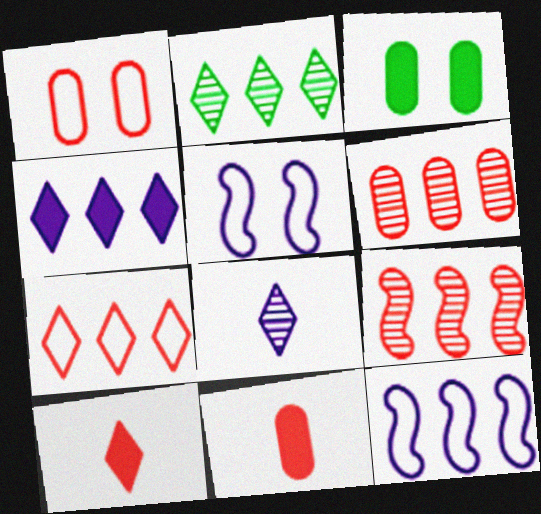[[1, 6, 11], 
[1, 9, 10], 
[2, 4, 7], 
[2, 5, 11]]